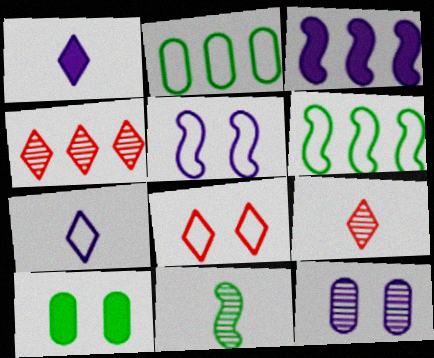[[2, 3, 4], 
[3, 7, 12], 
[4, 11, 12]]